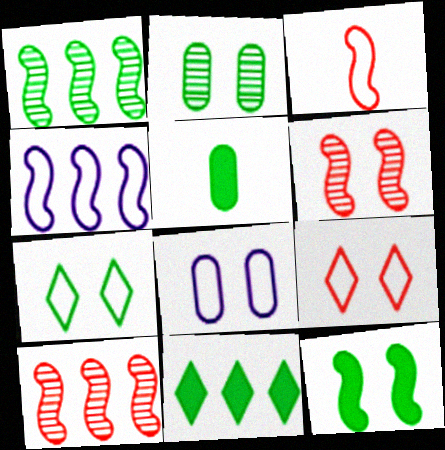[[1, 5, 7], 
[2, 7, 12], 
[5, 11, 12]]